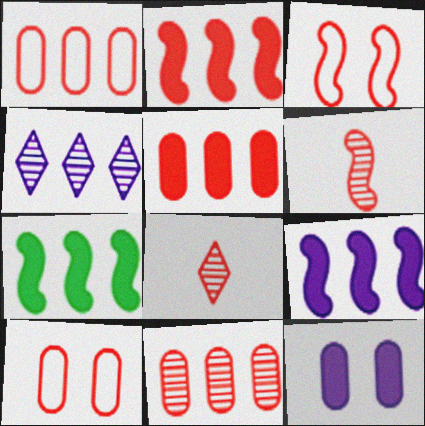[[1, 4, 7], 
[1, 5, 11], 
[2, 3, 6], 
[2, 7, 9], 
[2, 8, 10], 
[3, 5, 8]]